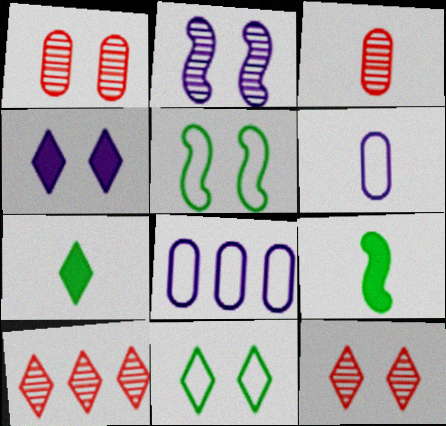[[1, 4, 5], 
[4, 11, 12], 
[8, 9, 12]]